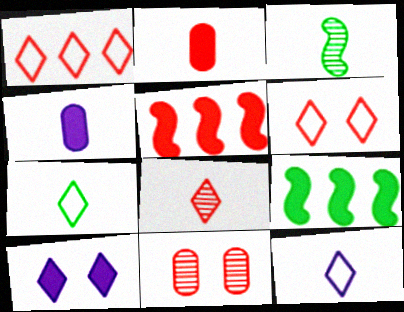[[2, 3, 12], 
[2, 9, 10], 
[9, 11, 12]]